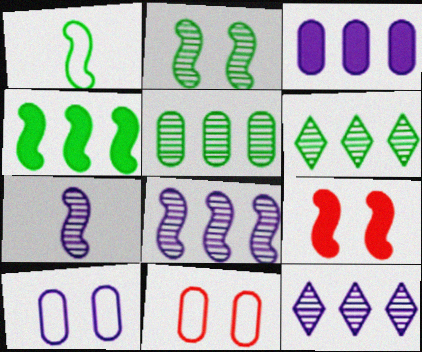[[1, 2, 4], 
[1, 8, 9]]